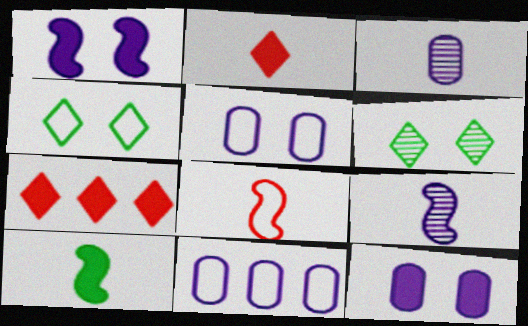[[3, 11, 12], 
[4, 8, 11], 
[7, 10, 12], 
[8, 9, 10]]